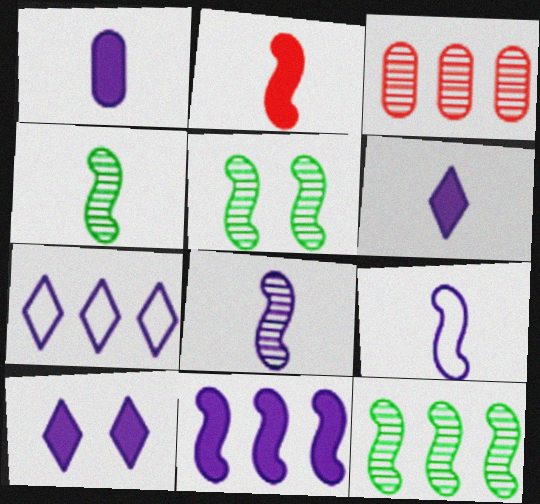[[1, 10, 11], 
[2, 4, 9], 
[4, 5, 12]]